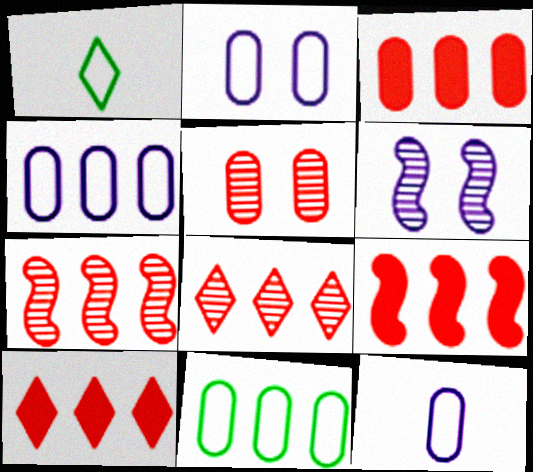[[1, 3, 6], 
[2, 4, 12], 
[3, 9, 10]]